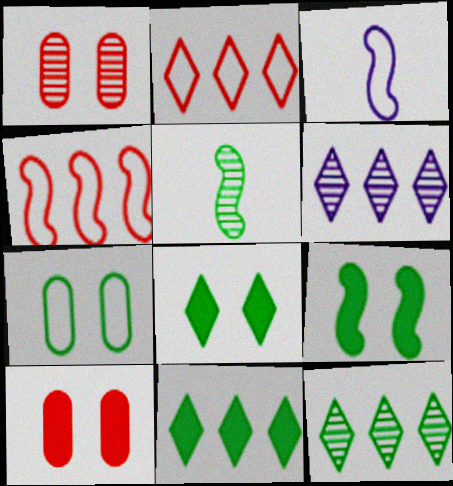[[1, 3, 11], 
[1, 5, 6], 
[2, 3, 7], 
[2, 6, 11], 
[3, 10, 12], 
[5, 7, 11]]